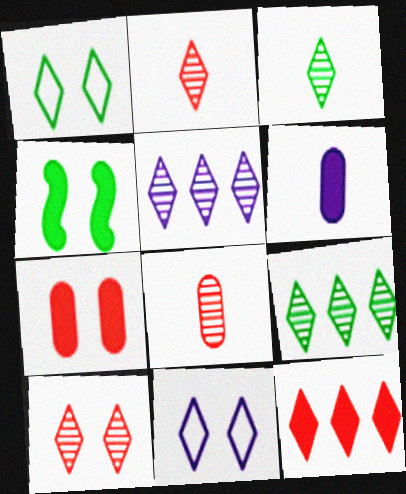[[3, 5, 10], 
[3, 11, 12], 
[4, 6, 12]]